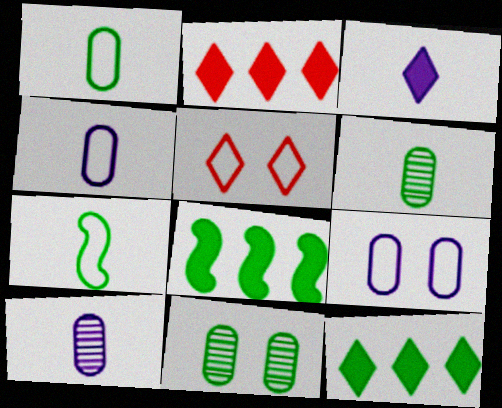[[5, 8, 10], 
[7, 11, 12]]